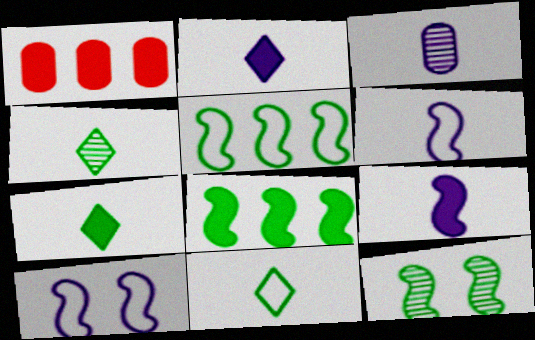[[1, 4, 10], 
[2, 3, 6], 
[4, 7, 11]]